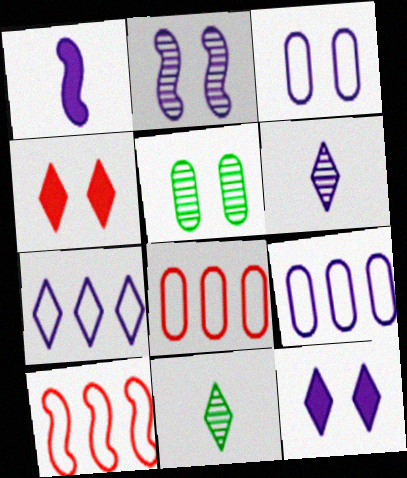[[2, 3, 12], 
[4, 7, 11], 
[6, 7, 12]]